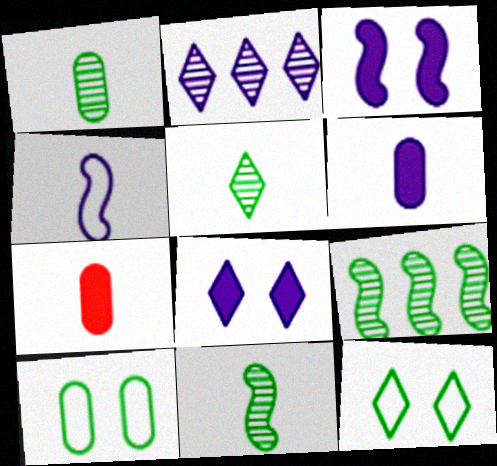[[1, 5, 11], 
[4, 5, 7]]